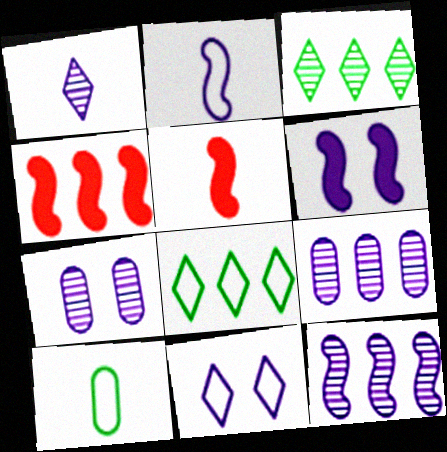[[1, 5, 10], 
[1, 7, 12], 
[2, 6, 12], 
[4, 8, 9], 
[5, 7, 8], 
[6, 7, 11]]